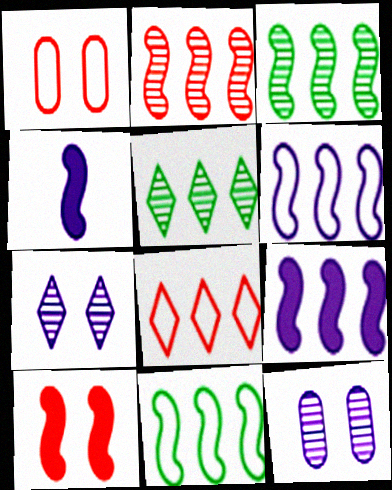[[1, 4, 5], 
[2, 9, 11]]